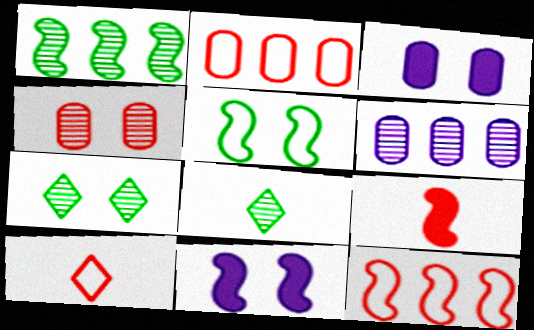[[1, 3, 10], 
[2, 8, 11], 
[3, 8, 12]]